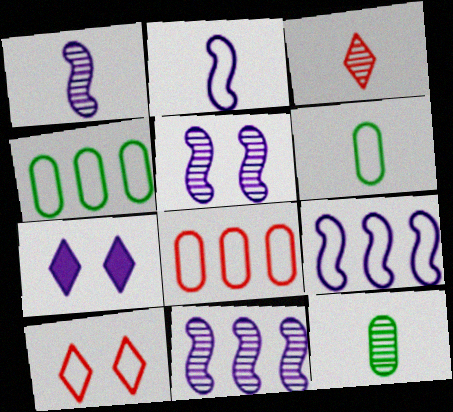[[1, 3, 12], 
[1, 5, 11], 
[2, 4, 10], 
[6, 9, 10]]